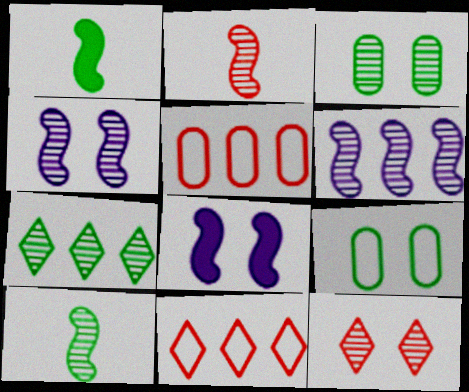[[1, 7, 9], 
[3, 4, 12], 
[3, 7, 10], 
[8, 9, 12]]